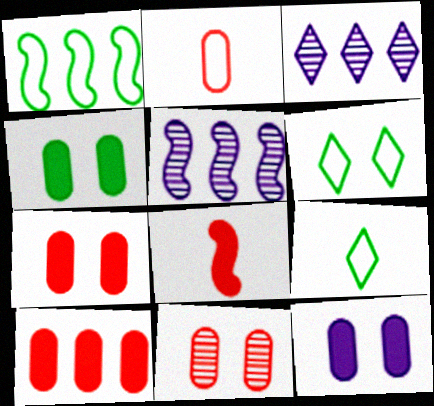[[1, 3, 10], 
[2, 10, 11], 
[4, 7, 12], 
[5, 7, 9]]